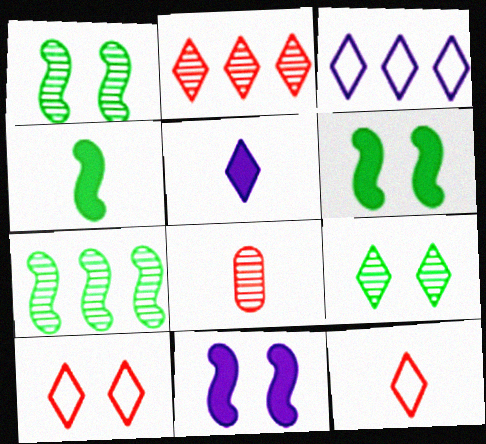[[3, 6, 8]]